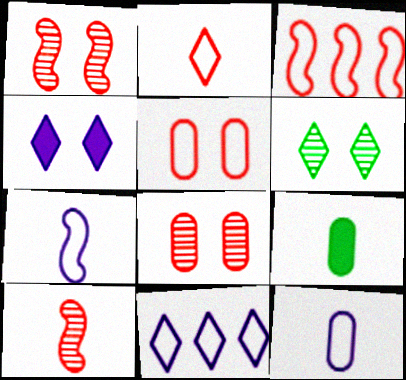[[1, 9, 11], 
[2, 3, 5]]